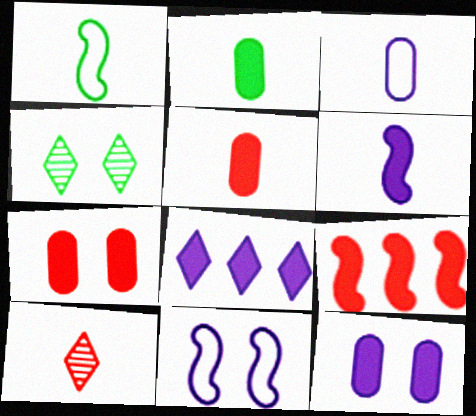[[3, 4, 9], 
[4, 7, 11], 
[6, 8, 12]]